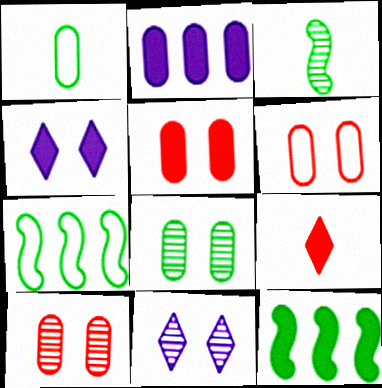[[1, 2, 10], 
[5, 6, 10]]